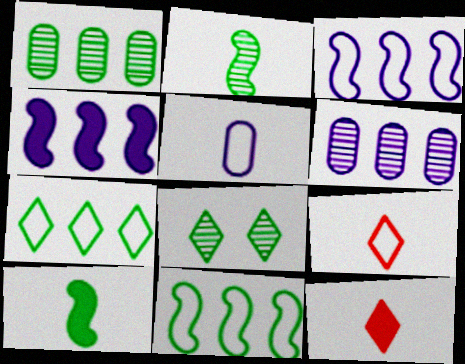[[1, 2, 8], 
[2, 5, 12]]